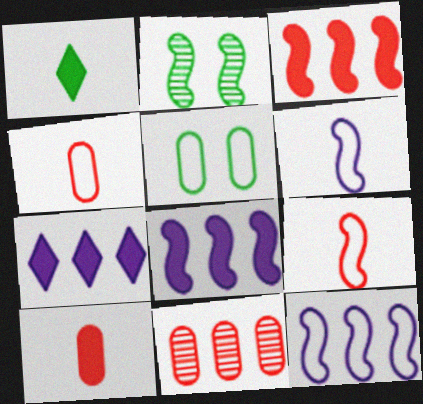[[2, 3, 6], 
[2, 4, 7], 
[2, 8, 9]]